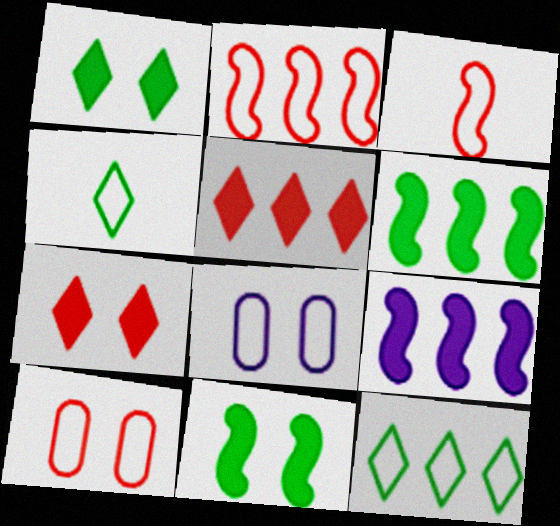[[2, 4, 8], 
[3, 8, 12]]